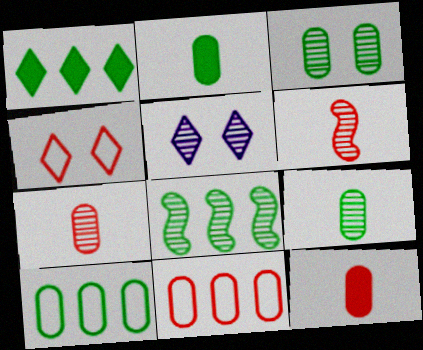[[1, 8, 10], 
[2, 3, 10], 
[5, 7, 8]]